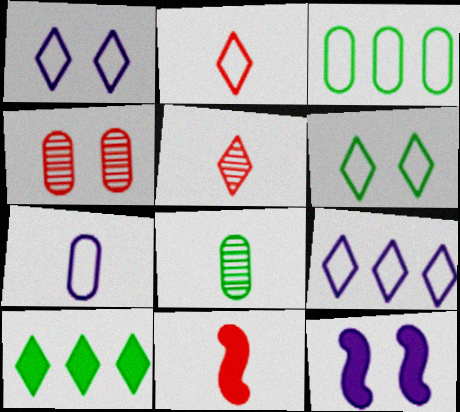[[1, 5, 10], 
[2, 6, 9], 
[3, 5, 12], 
[4, 6, 12]]